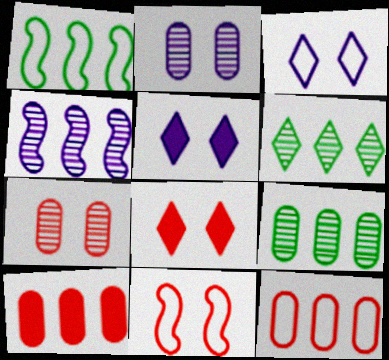[[7, 8, 11]]